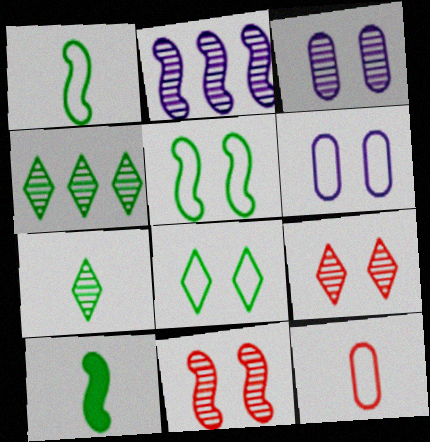[]